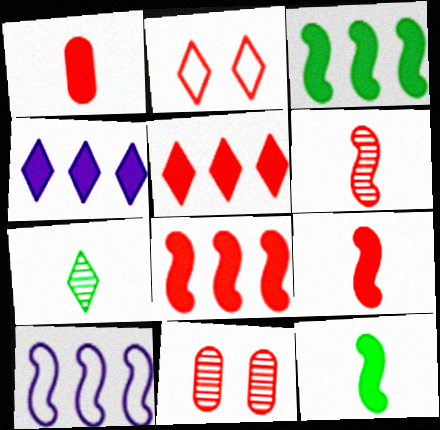[[2, 4, 7]]